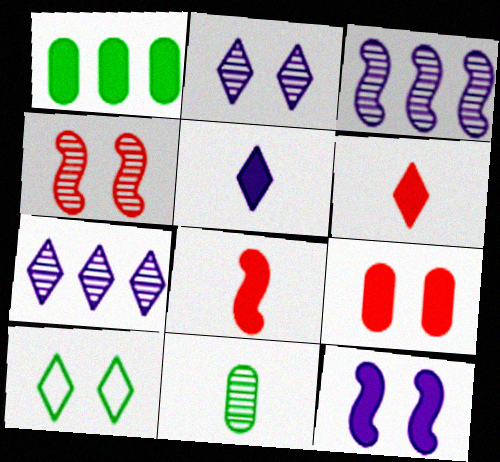[[1, 6, 12], 
[4, 7, 11], 
[6, 7, 10]]